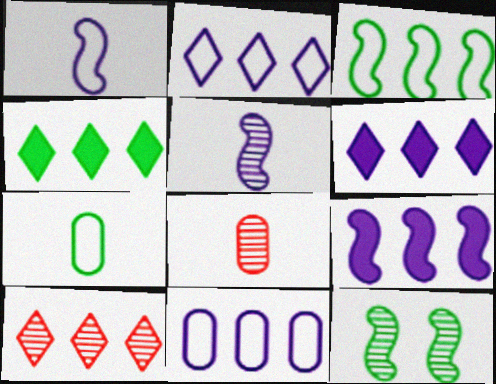[[2, 4, 10], 
[4, 7, 12]]